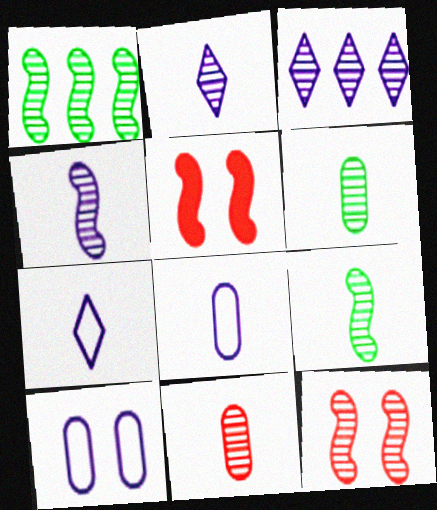[[1, 4, 12], 
[2, 9, 11], 
[3, 6, 12]]